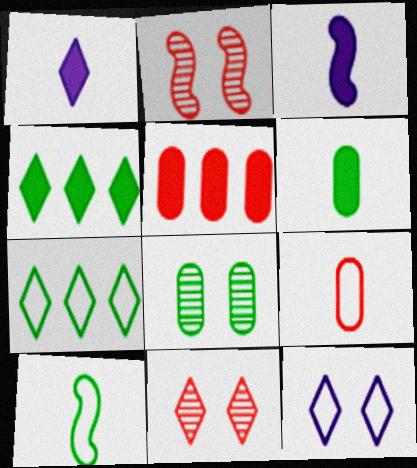[[1, 7, 11], 
[4, 8, 10]]